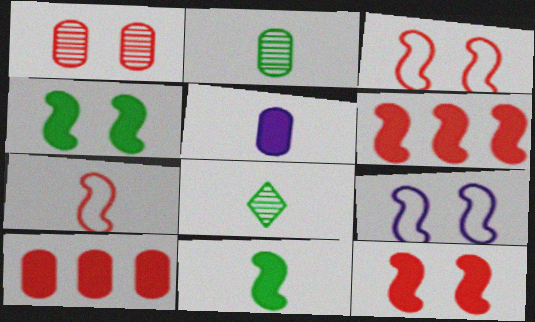[[5, 7, 8], 
[8, 9, 10]]